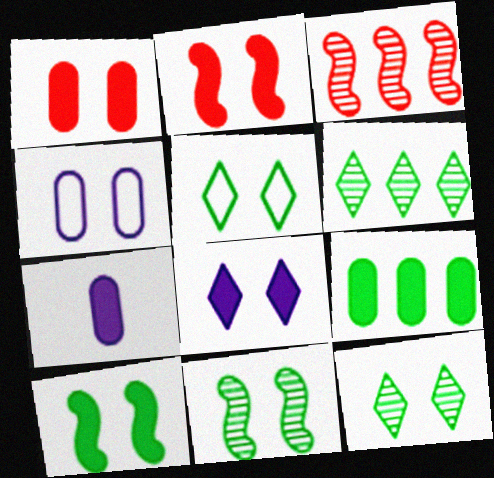[[1, 7, 9], 
[1, 8, 10], 
[2, 4, 12], 
[3, 5, 7]]